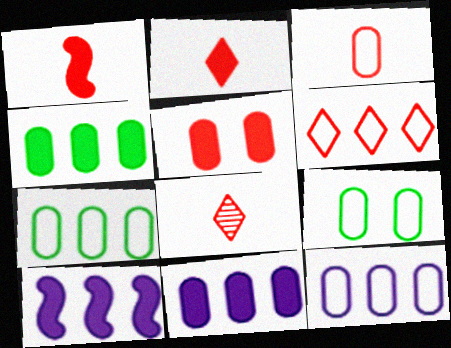[[1, 3, 8], 
[3, 9, 12], 
[8, 9, 10]]